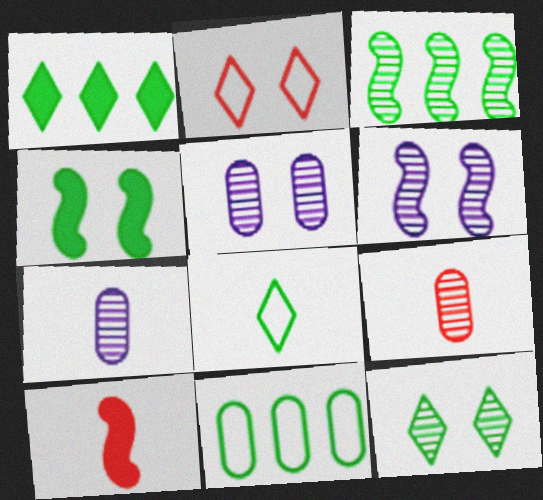[[1, 3, 11], 
[1, 8, 12], 
[2, 4, 5], 
[7, 8, 10]]